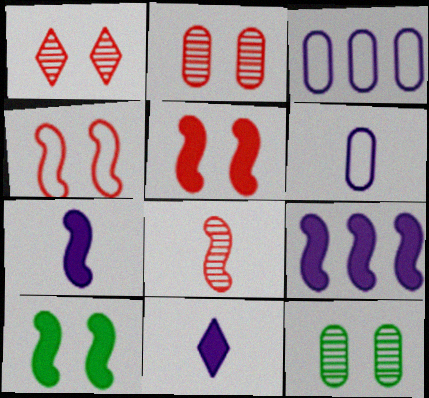[]